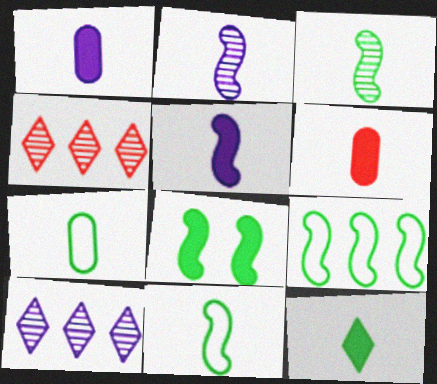[[3, 7, 12], 
[3, 8, 9], 
[5, 6, 12]]